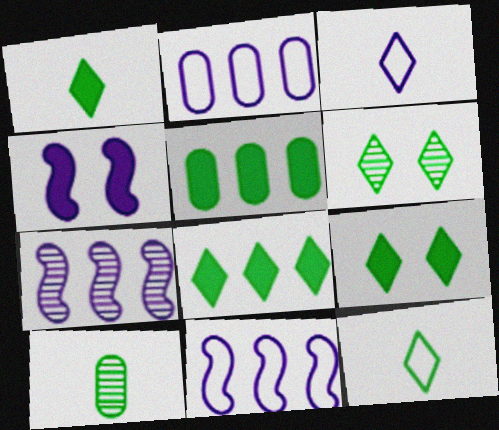[[1, 8, 9], 
[6, 8, 12]]